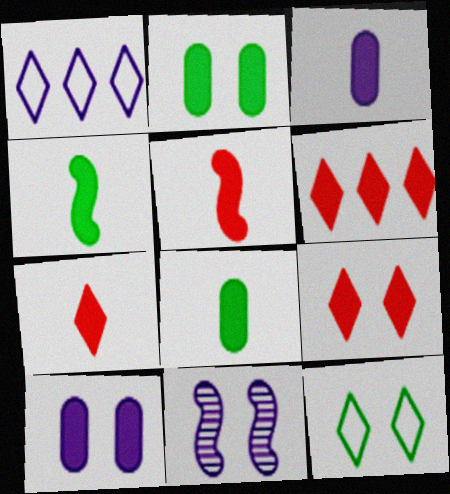[[1, 3, 11], 
[3, 4, 7], 
[4, 6, 10], 
[6, 7, 9]]